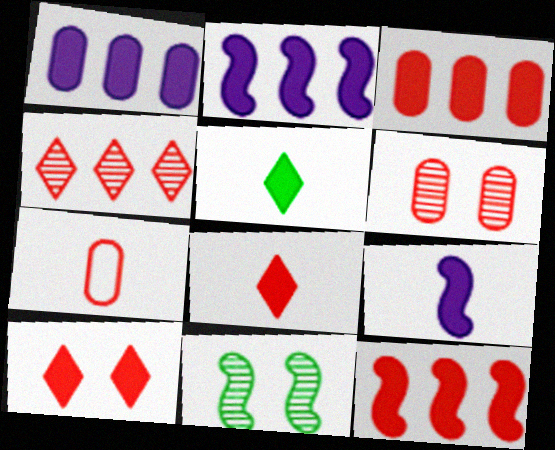[[3, 6, 7]]